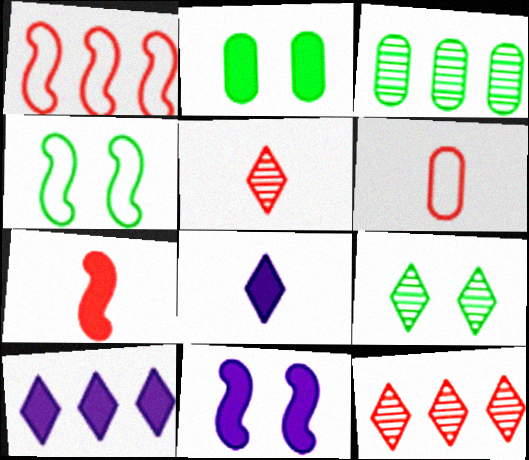[[1, 3, 10], 
[2, 4, 9], 
[2, 7, 10], 
[5, 6, 7]]